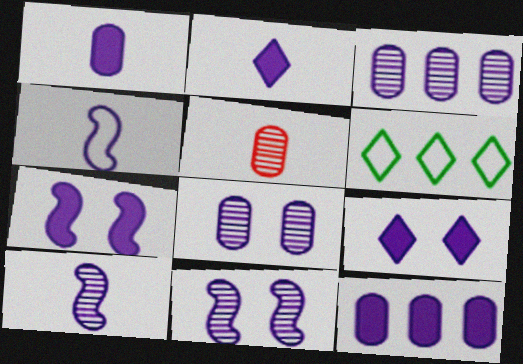[[2, 7, 12], 
[3, 4, 9], 
[5, 6, 7]]